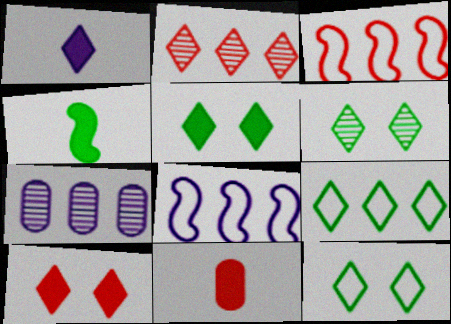[[1, 2, 12], 
[1, 4, 11], 
[5, 6, 12], 
[6, 8, 11]]